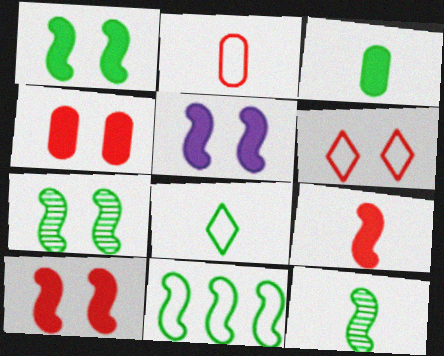[[1, 5, 10], 
[1, 11, 12], 
[3, 8, 12]]